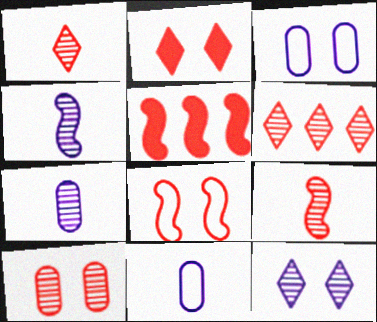[[2, 8, 10], 
[5, 8, 9], 
[6, 9, 10]]